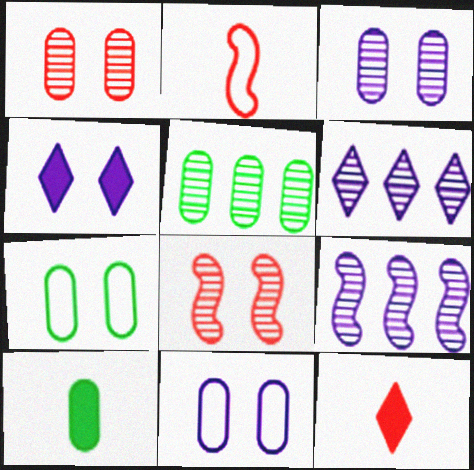[[2, 4, 5], 
[4, 7, 8], 
[5, 7, 10], 
[7, 9, 12]]